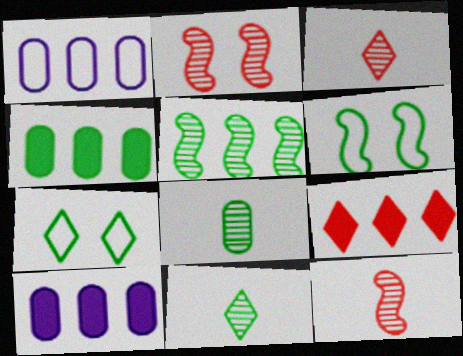[[1, 5, 9], 
[3, 6, 10], 
[4, 6, 11], 
[7, 10, 12]]